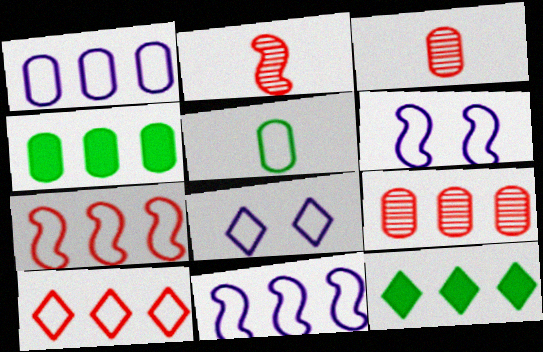[[1, 4, 9], 
[2, 4, 8], 
[3, 6, 12], 
[5, 6, 10], 
[5, 7, 8], 
[9, 11, 12]]